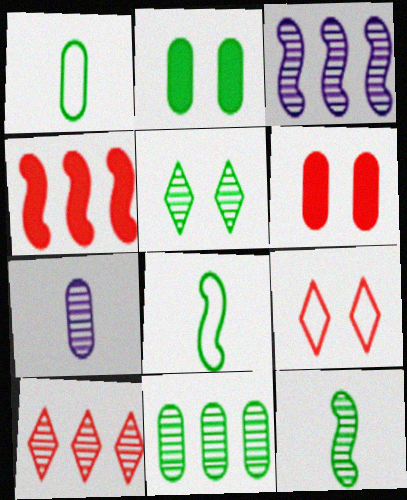[[1, 2, 11], 
[3, 10, 11], 
[5, 11, 12]]